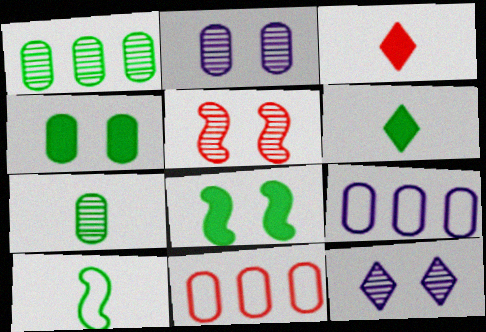[[3, 5, 11], 
[5, 6, 9], 
[6, 7, 10]]